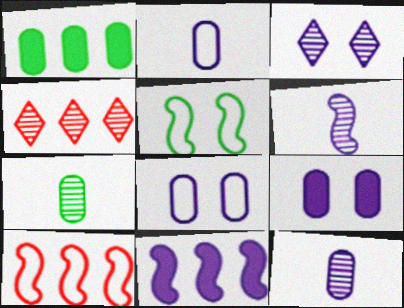[[2, 3, 11]]